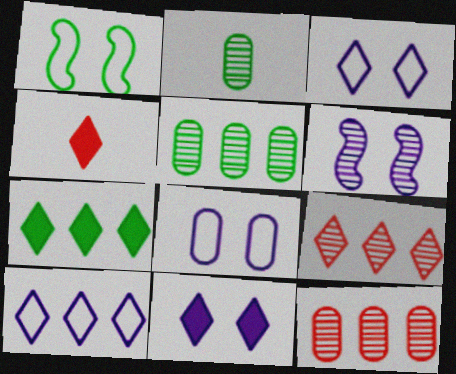[[1, 2, 7], 
[2, 6, 9], 
[4, 7, 11], 
[6, 8, 11], 
[7, 9, 10]]